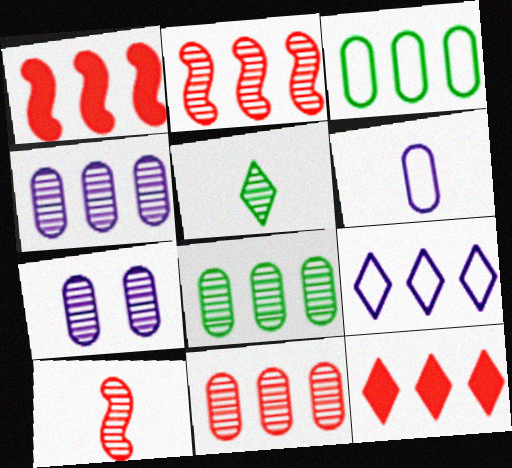[[1, 8, 9], 
[2, 5, 7], 
[4, 8, 11]]